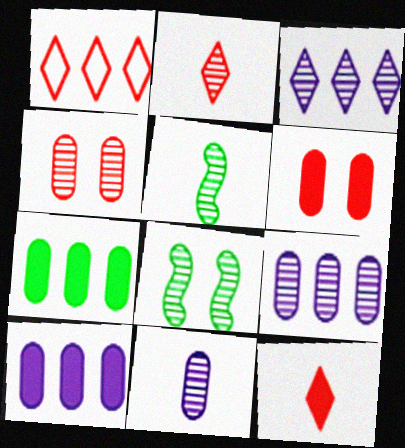[[2, 5, 11], 
[2, 8, 9], 
[3, 4, 5]]